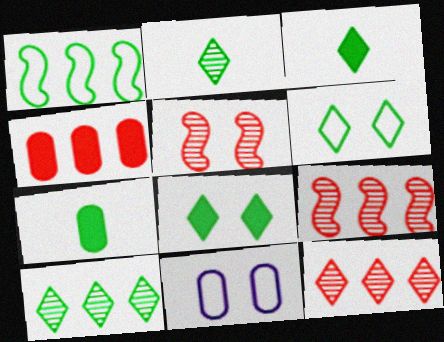[[3, 6, 10], 
[3, 9, 11], 
[5, 8, 11]]